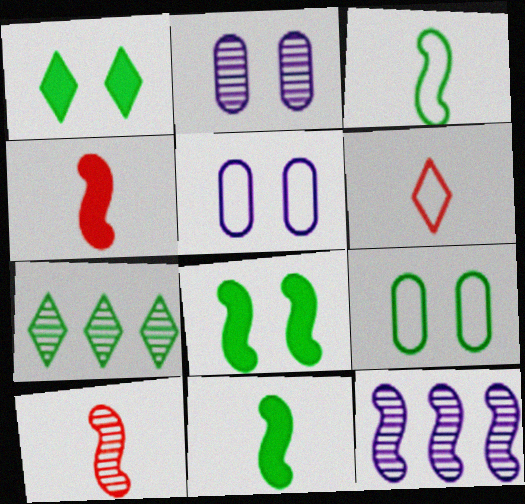[[2, 7, 10], 
[4, 5, 7], 
[7, 9, 11]]